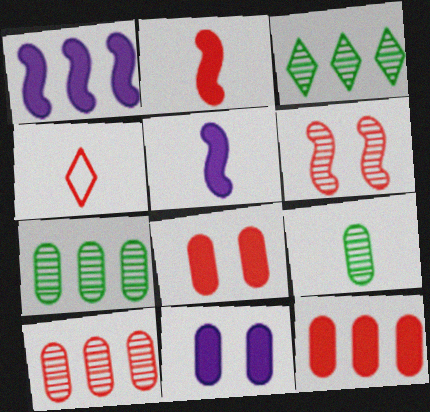[[4, 5, 9], 
[4, 6, 12]]